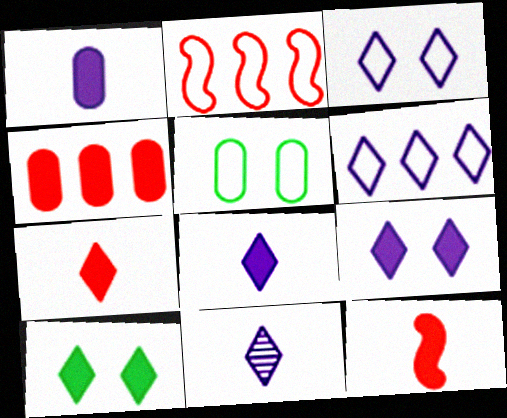[[6, 9, 11]]